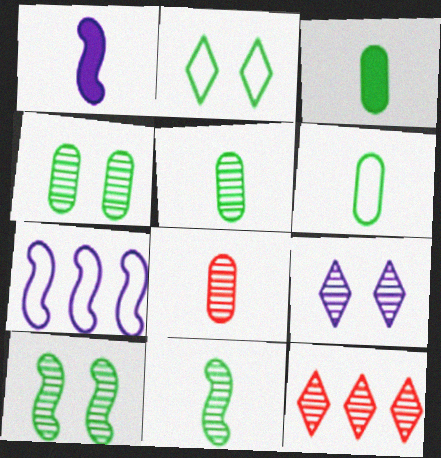[[3, 5, 6]]